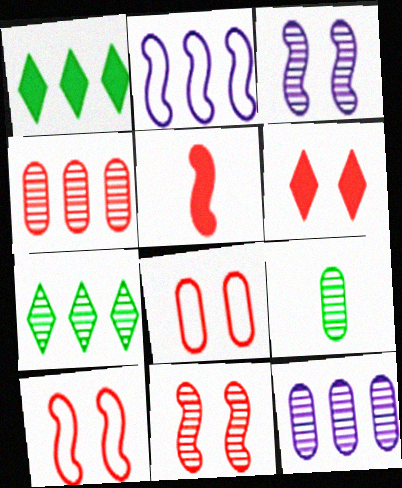[[1, 2, 4], 
[2, 6, 9], 
[6, 8, 11]]